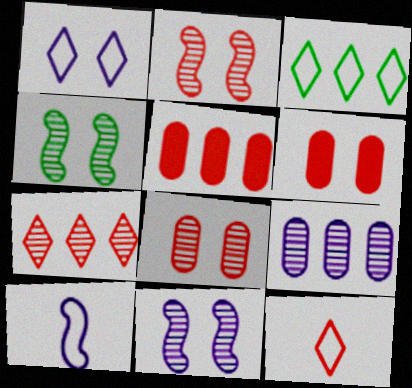[[1, 3, 12], 
[1, 4, 6], 
[2, 4, 11], 
[2, 5, 12]]